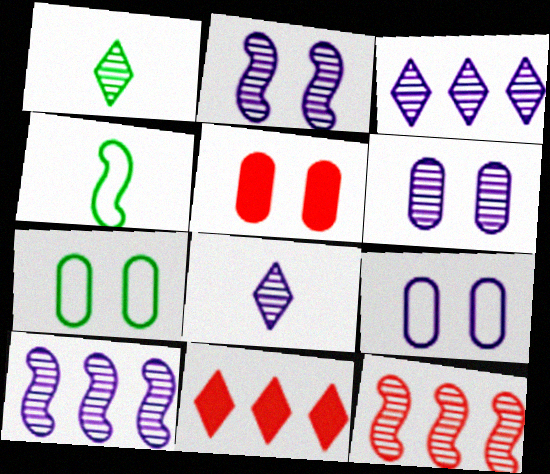[[1, 6, 12], 
[3, 4, 5], 
[4, 6, 11], 
[5, 6, 7], 
[6, 8, 10]]